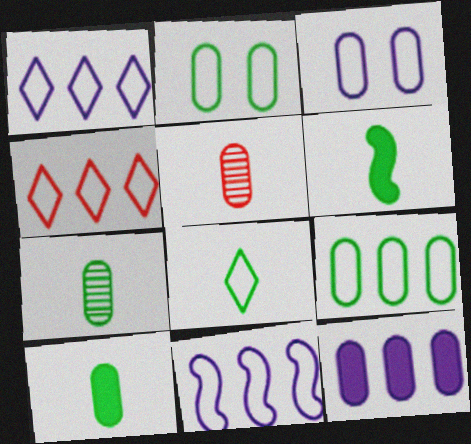[[2, 5, 12], 
[4, 9, 11], 
[6, 7, 8]]